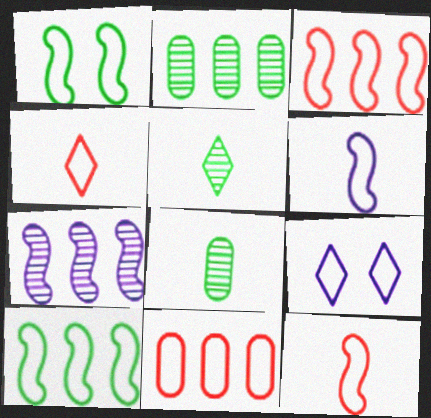[[1, 3, 6]]